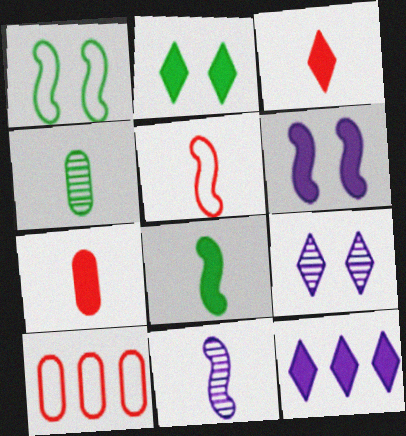[[2, 3, 12], 
[2, 10, 11], 
[5, 8, 11], 
[8, 9, 10]]